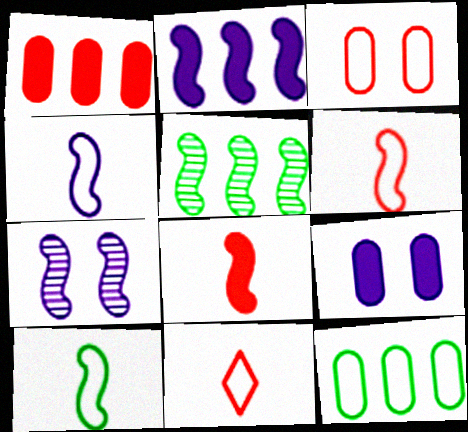[[2, 4, 7], 
[4, 6, 10], 
[5, 9, 11]]